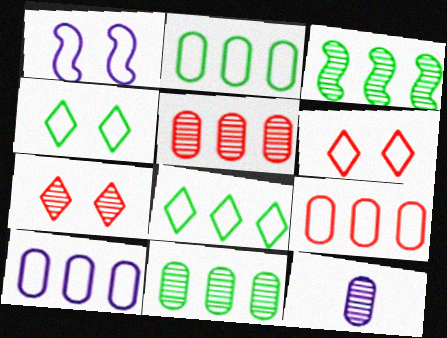[[2, 9, 10], 
[3, 7, 12]]